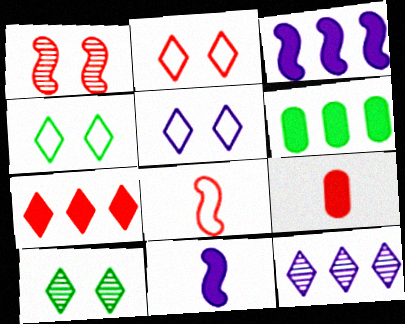[[2, 4, 5], 
[3, 6, 7]]